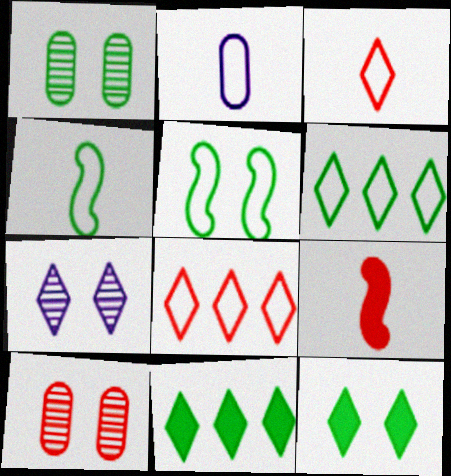[[1, 4, 11], 
[1, 5, 12], 
[2, 3, 4], 
[2, 5, 8], 
[3, 7, 11], 
[8, 9, 10]]